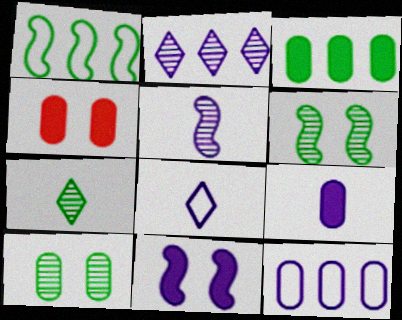[[3, 4, 9], 
[5, 8, 9]]